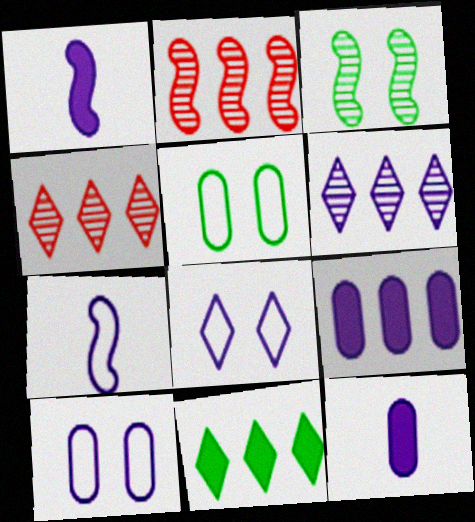[[1, 4, 5], 
[1, 6, 10]]